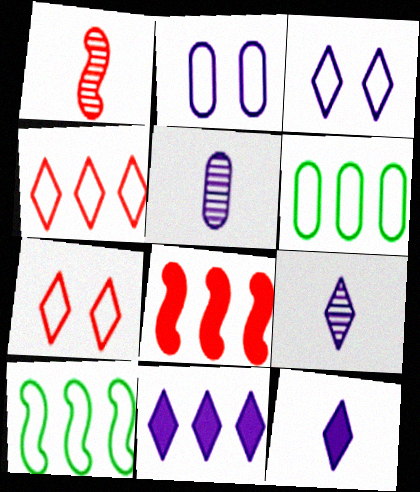[[3, 9, 11]]